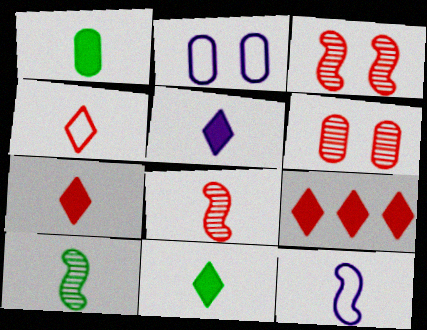[[2, 9, 10], 
[5, 7, 11]]